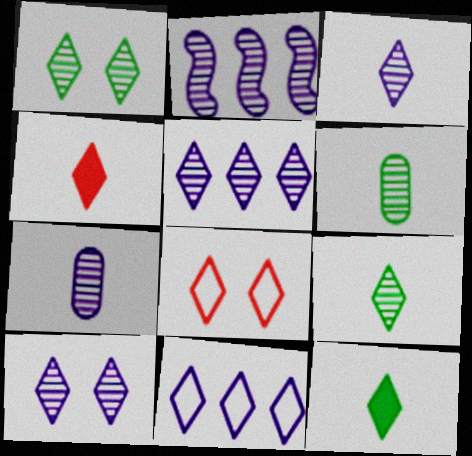[[1, 4, 11], 
[2, 7, 10], 
[3, 5, 10], 
[5, 8, 12]]